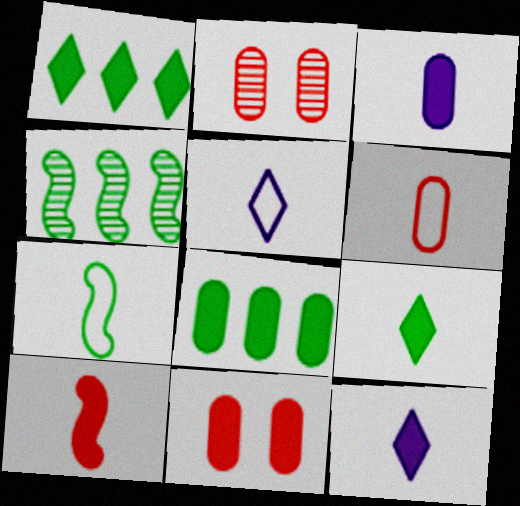[[3, 8, 11], 
[3, 9, 10], 
[4, 5, 11], 
[5, 6, 7]]